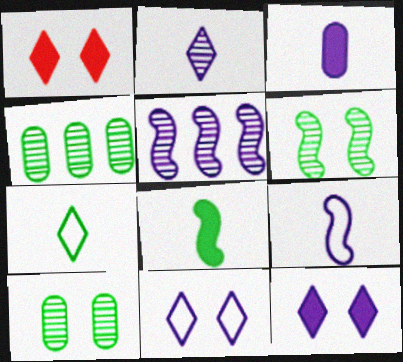[[1, 4, 9], 
[2, 3, 9], 
[3, 5, 11]]